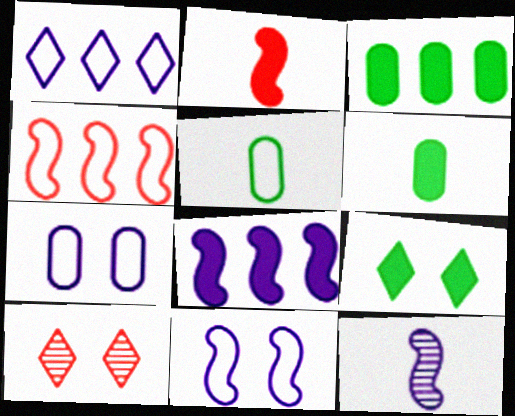[[5, 8, 10], 
[8, 11, 12]]